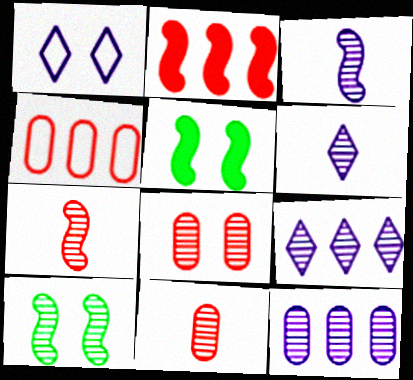[[1, 5, 8], 
[4, 5, 6], 
[9, 10, 11]]